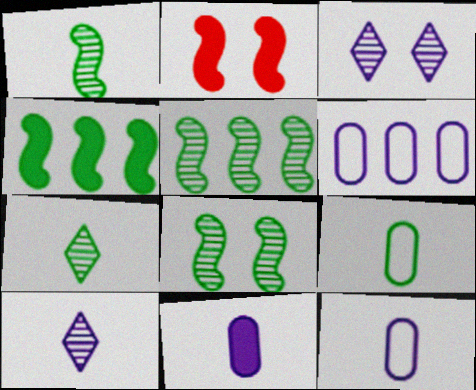[[1, 5, 8], 
[2, 6, 7]]